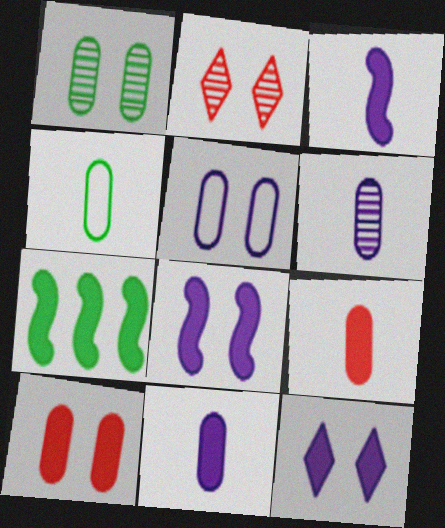[[1, 5, 10], 
[4, 6, 9], 
[7, 9, 12]]